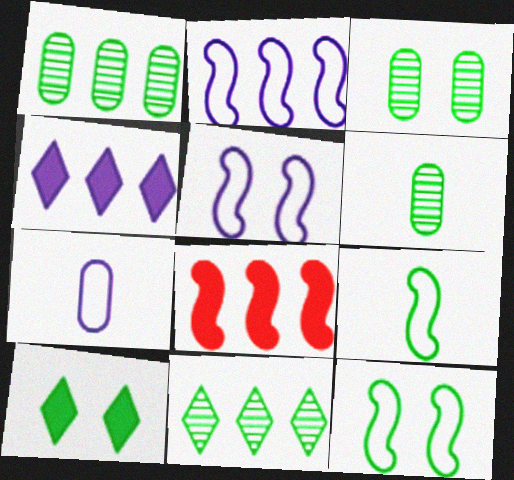[[1, 3, 6], 
[1, 9, 10], 
[3, 10, 12]]